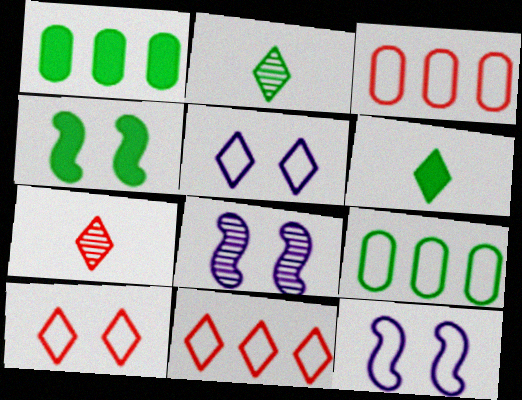[[1, 4, 6], 
[1, 7, 12], 
[2, 4, 9], 
[3, 6, 8]]